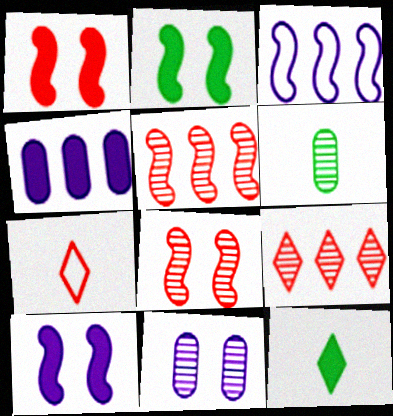[[1, 2, 10], 
[1, 4, 12]]